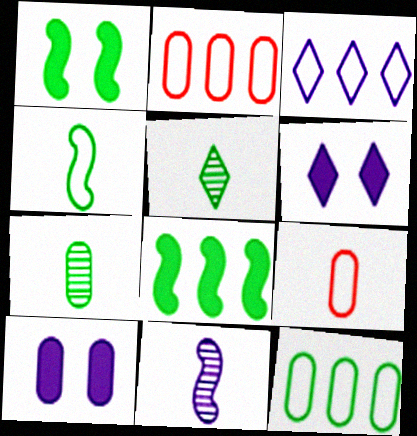[[1, 5, 12], 
[2, 7, 10], 
[3, 10, 11]]